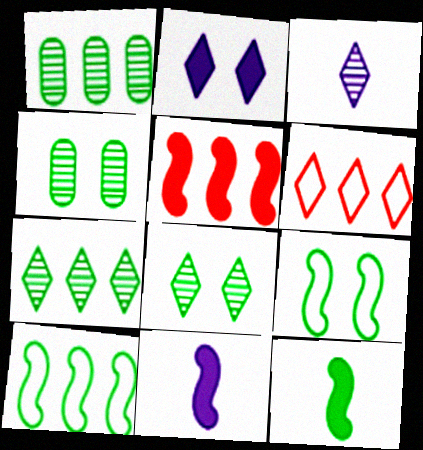[[4, 6, 11]]